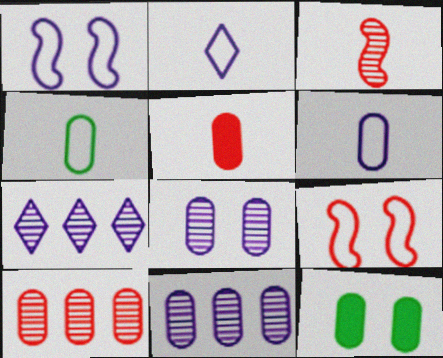[[6, 10, 12]]